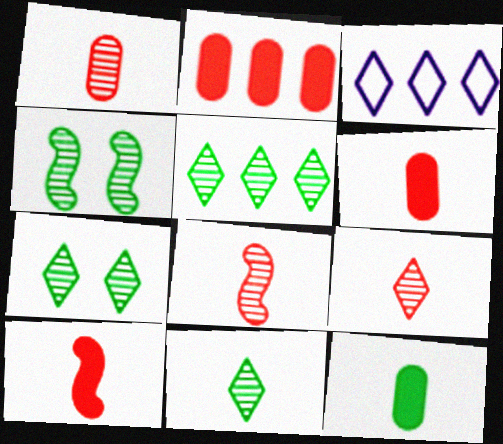[[1, 8, 9], 
[3, 4, 6], 
[5, 7, 11]]